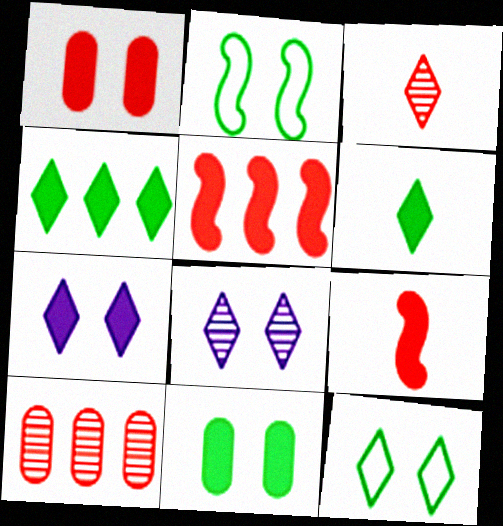[[1, 2, 8]]